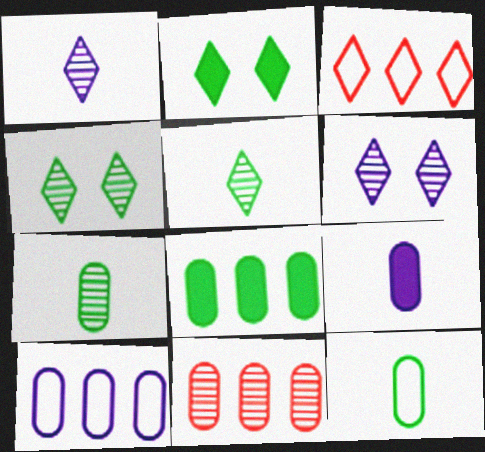[[1, 2, 3], 
[8, 10, 11]]